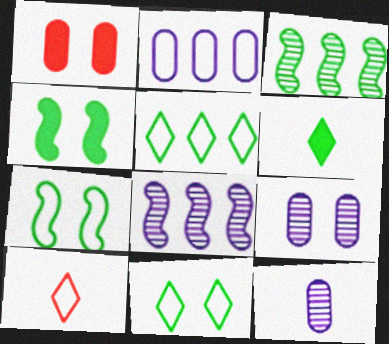[[2, 7, 10]]